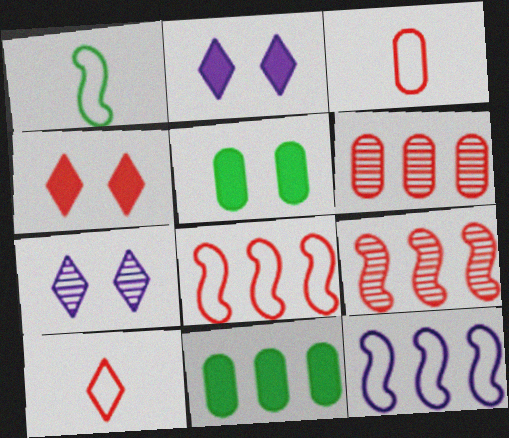[[1, 2, 6], 
[3, 4, 9]]